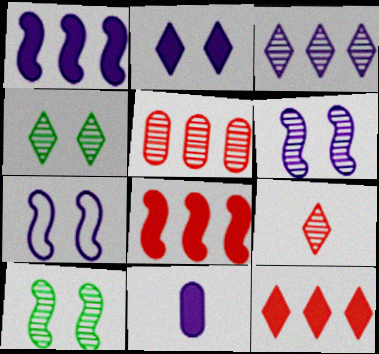[[1, 2, 11], 
[3, 4, 9], 
[3, 7, 11]]